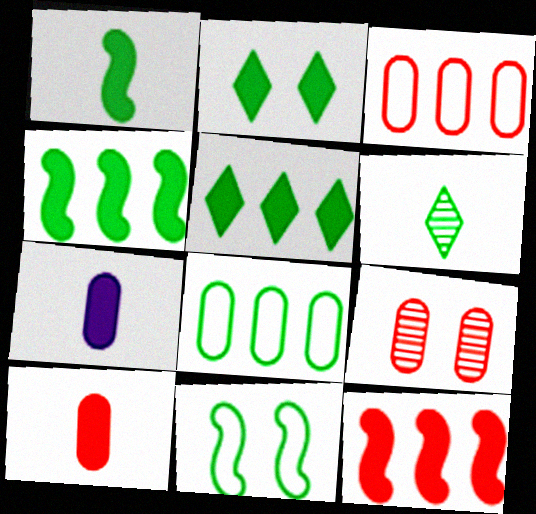[[2, 7, 12], 
[3, 9, 10], 
[7, 8, 9]]